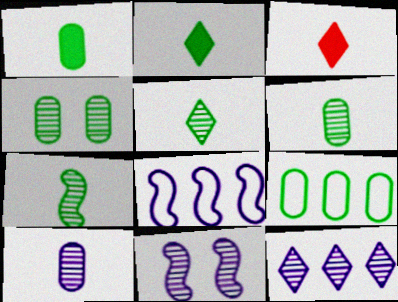[[1, 4, 9], 
[3, 4, 8], 
[3, 9, 11], 
[5, 6, 7], 
[10, 11, 12]]